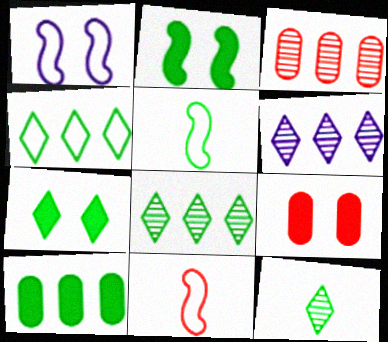[[4, 7, 12], 
[5, 6, 9]]